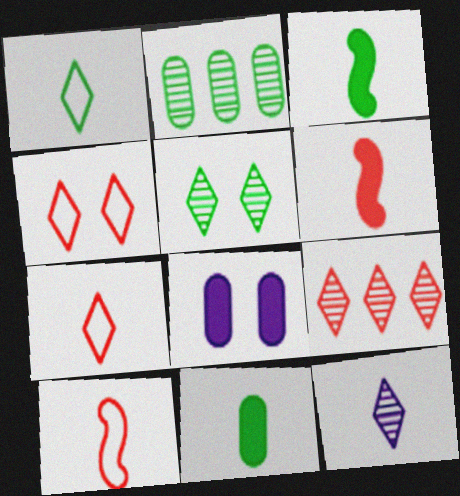[[5, 9, 12], 
[10, 11, 12]]